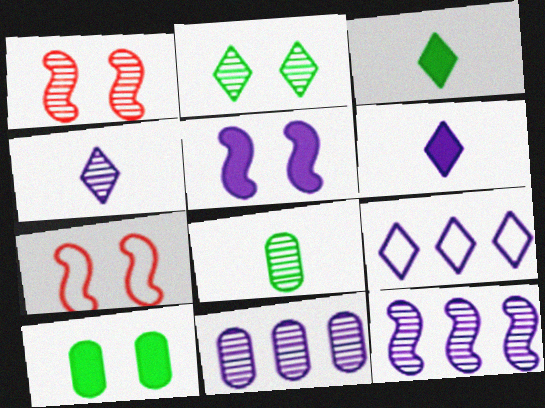[[3, 7, 11]]